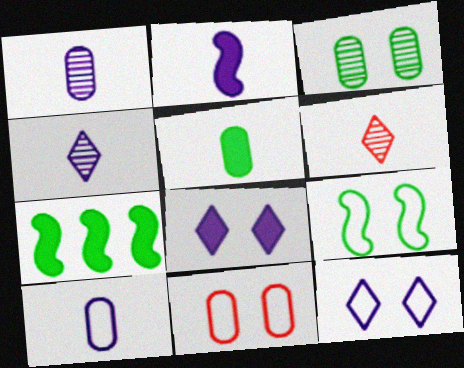[[2, 4, 10], 
[4, 7, 11], 
[9, 11, 12]]